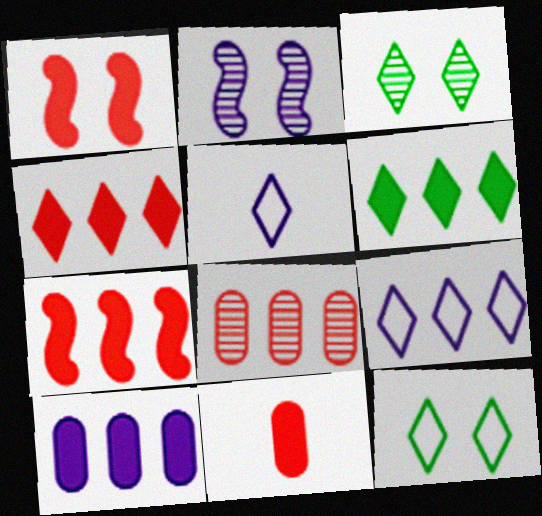[[1, 4, 11], 
[2, 5, 10], 
[3, 4, 5], 
[6, 7, 10]]